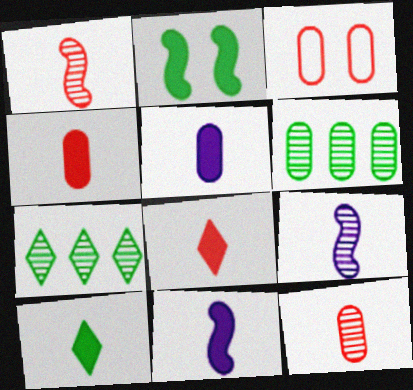[[3, 5, 6], 
[3, 7, 11], 
[4, 10, 11]]